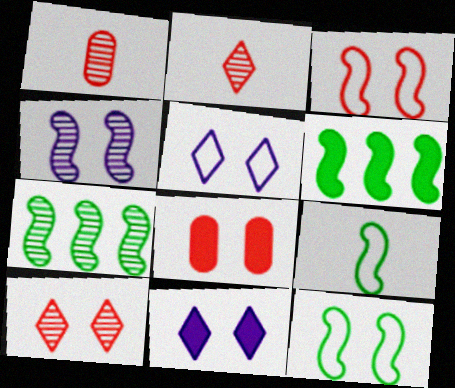[[1, 5, 6], 
[3, 8, 10]]